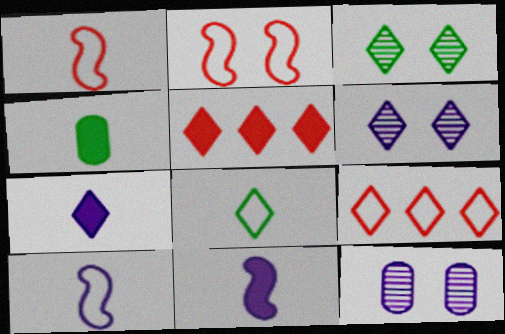[[3, 7, 9], 
[5, 6, 8]]